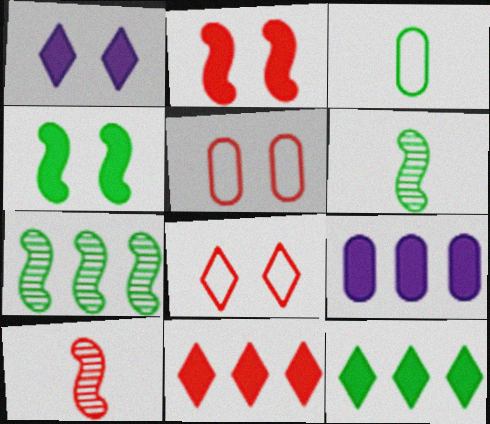[[5, 10, 11], 
[6, 8, 9]]